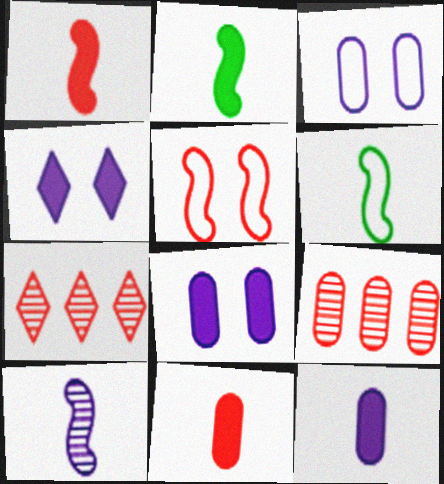[[1, 6, 10], 
[2, 3, 7], 
[4, 6, 9], 
[5, 7, 11], 
[6, 7, 8]]